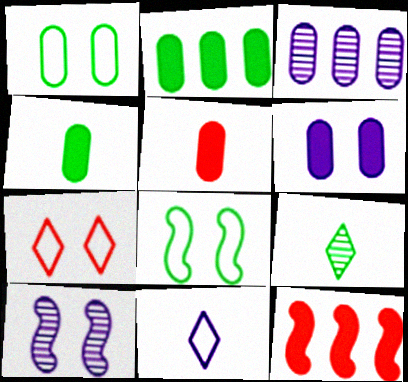[[1, 3, 5], 
[2, 5, 6], 
[2, 8, 9]]